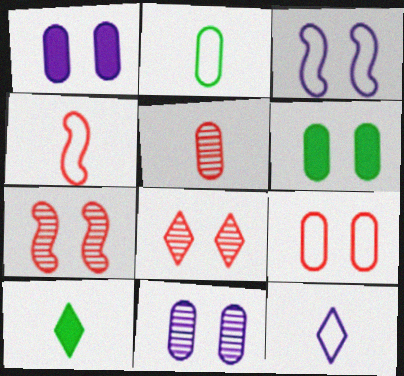[[2, 4, 12], 
[3, 6, 8], 
[6, 9, 11]]